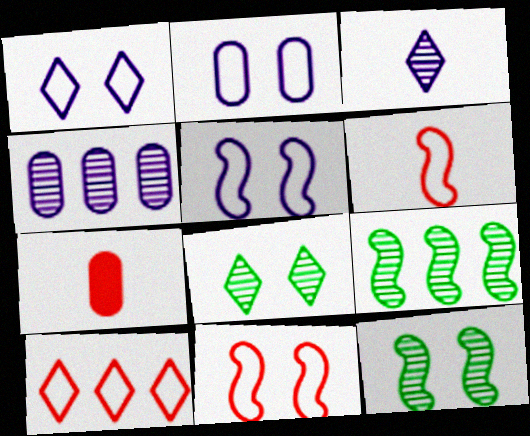[[1, 2, 5], 
[1, 7, 9]]